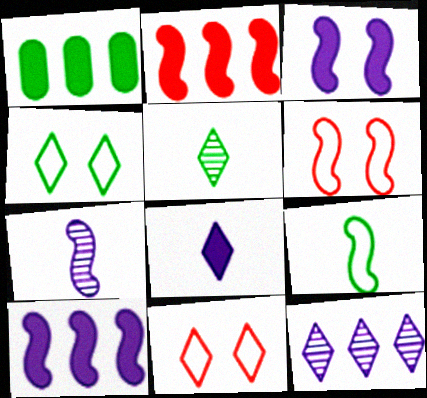[[1, 7, 11]]